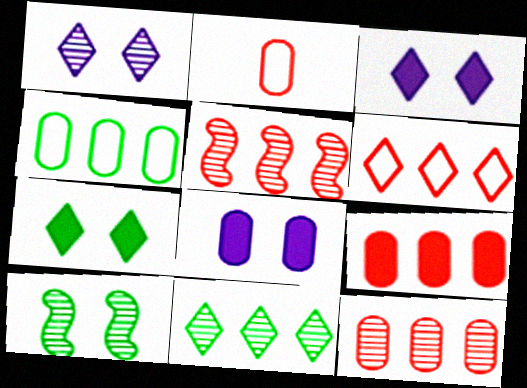[[5, 6, 9]]